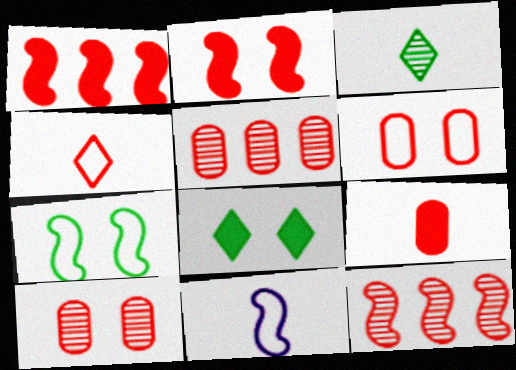[[1, 4, 10], 
[2, 4, 5], 
[3, 9, 11], 
[5, 6, 9], 
[5, 8, 11]]